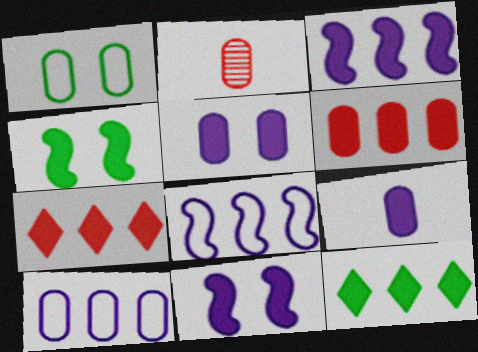[[3, 6, 12], 
[4, 7, 9]]